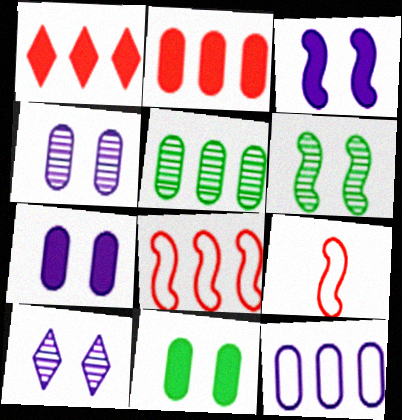[[2, 5, 12]]